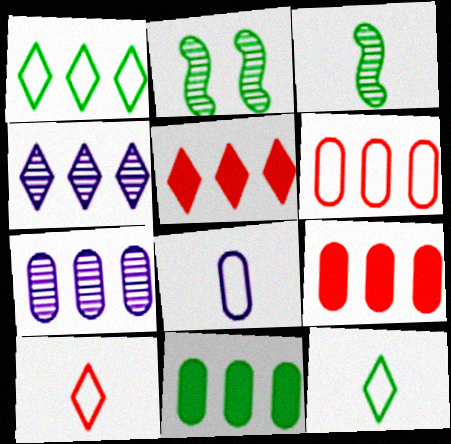[[1, 4, 5], 
[2, 5, 8], 
[2, 11, 12], 
[6, 7, 11]]